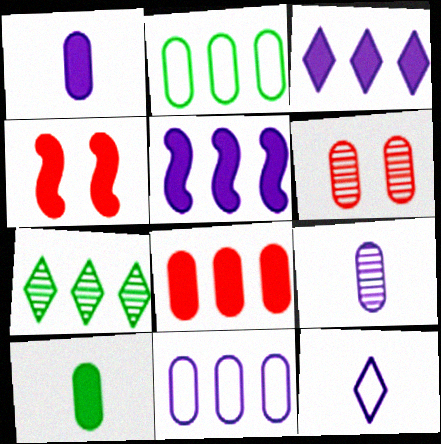[[1, 2, 6], 
[3, 4, 10], 
[6, 10, 11]]